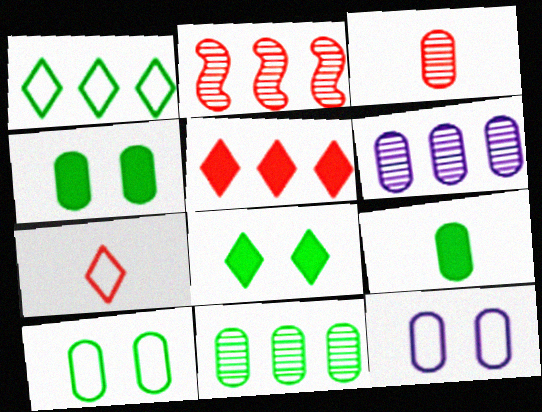[[9, 10, 11]]